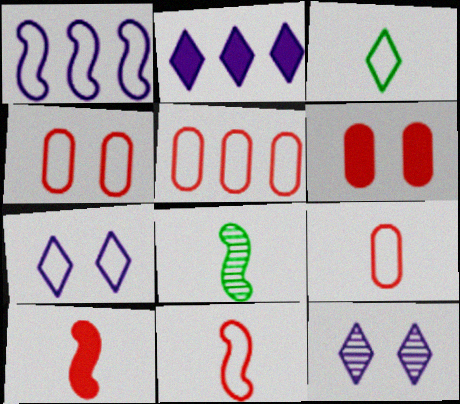[[1, 3, 4], 
[2, 4, 8], 
[4, 5, 9]]